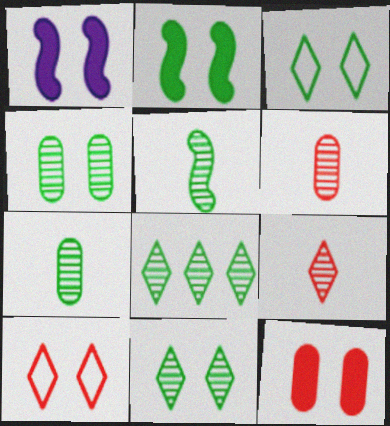[[1, 4, 10], 
[2, 3, 4], 
[4, 5, 8]]